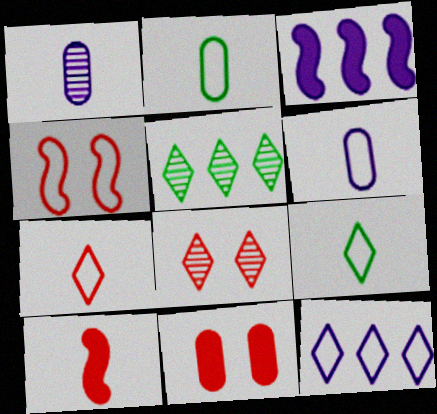[[1, 9, 10], 
[2, 3, 8], 
[2, 4, 12], 
[4, 8, 11]]